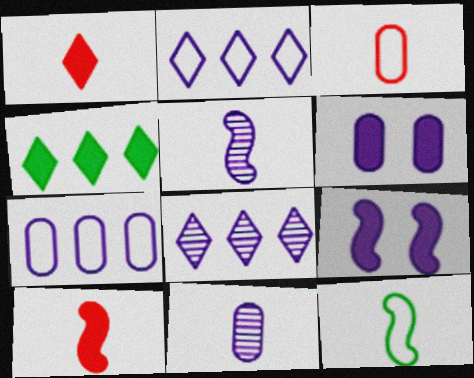[[1, 11, 12], 
[2, 5, 6], 
[2, 9, 11], 
[4, 6, 10], 
[5, 10, 12], 
[6, 7, 11]]